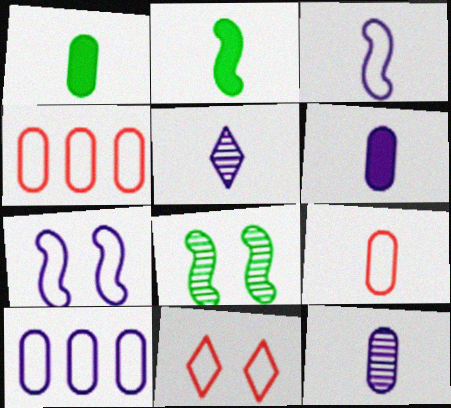[[1, 9, 12], 
[2, 5, 9], 
[3, 5, 6]]